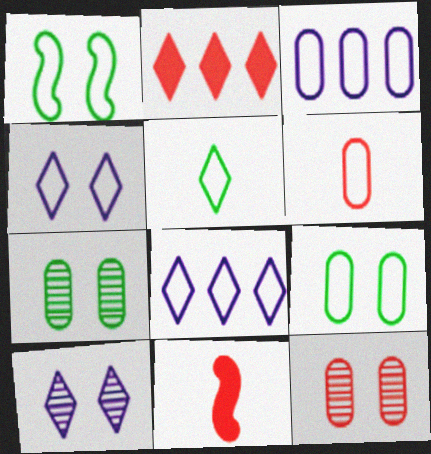[[1, 6, 8], 
[2, 5, 10], 
[3, 6, 9], 
[7, 8, 11]]